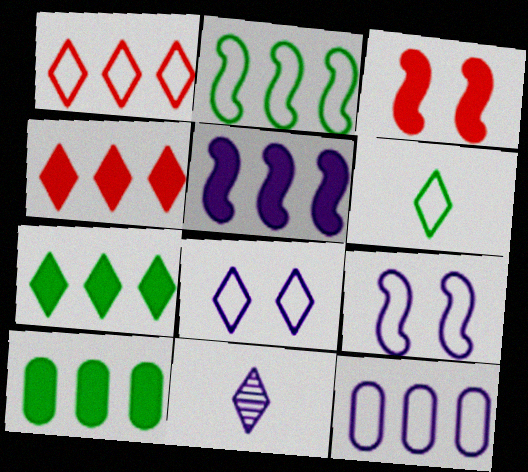[[1, 2, 12], 
[1, 6, 8], 
[4, 5, 10]]